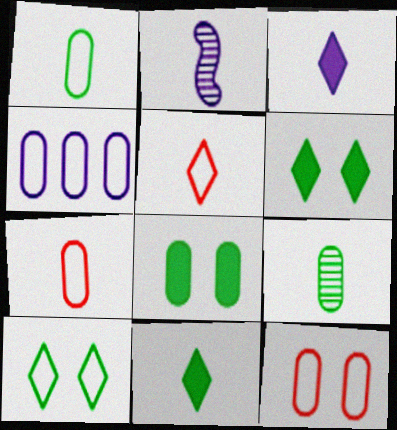[[1, 4, 12], 
[2, 7, 11]]